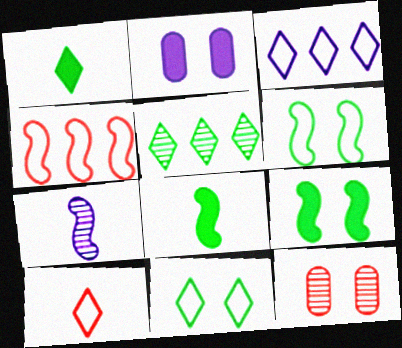[[1, 5, 11], 
[2, 3, 7], 
[3, 8, 12], 
[3, 10, 11], 
[4, 7, 9], 
[5, 7, 12]]